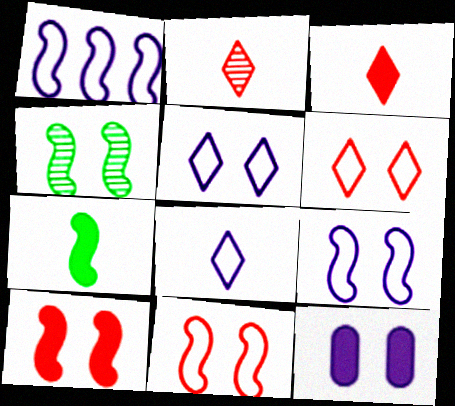[[4, 6, 12], 
[4, 9, 10]]